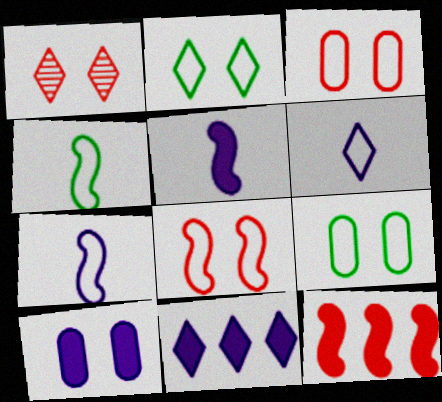[[5, 10, 11]]